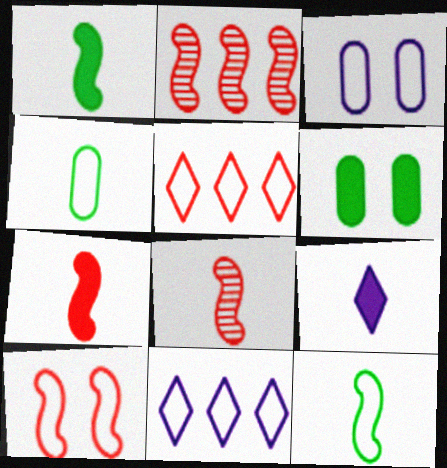[[2, 7, 10], 
[3, 5, 12], 
[4, 8, 9], 
[4, 10, 11], 
[6, 8, 11]]